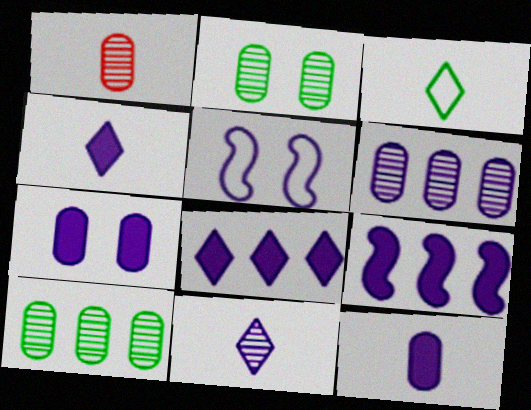[[1, 2, 6], 
[4, 5, 6], 
[4, 7, 9]]